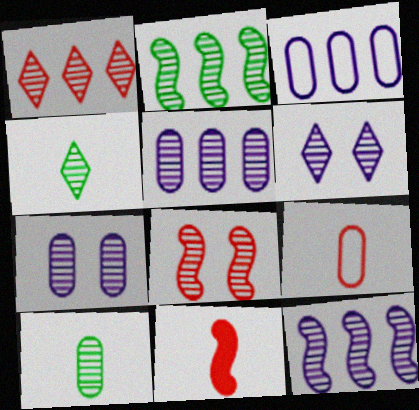[[1, 2, 5], 
[1, 4, 6], 
[4, 5, 8]]